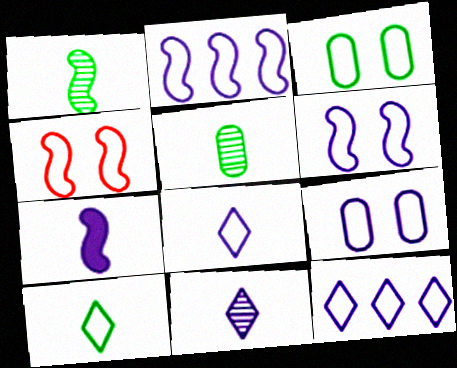[[2, 8, 9]]